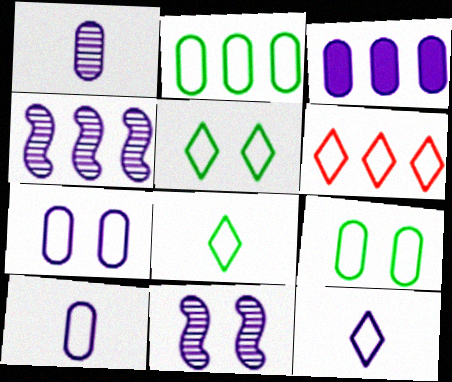[[1, 3, 7], 
[3, 11, 12], 
[5, 6, 12]]